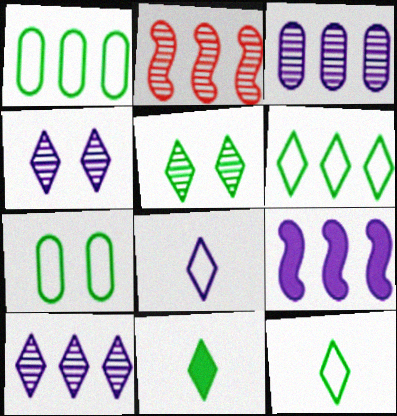[[5, 6, 11]]